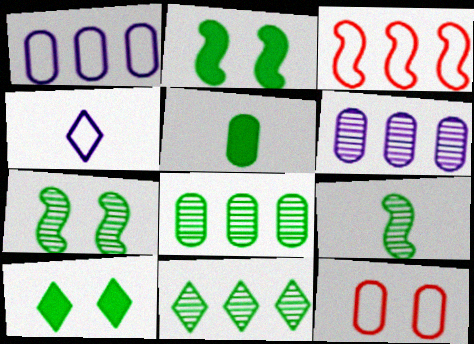[[5, 6, 12]]